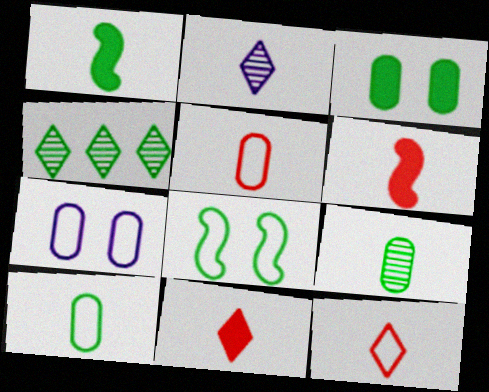[[1, 2, 5], 
[2, 6, 10], 
[4, 6, 7]]